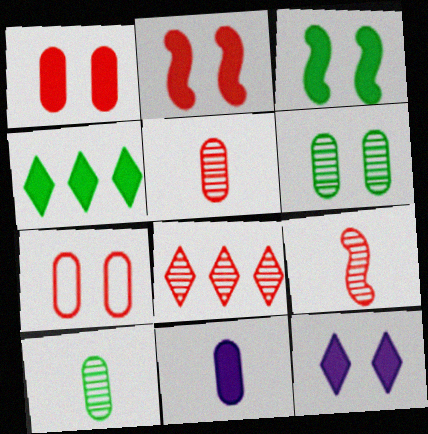[[1, 3, 12], 
[2, 4, 11]]